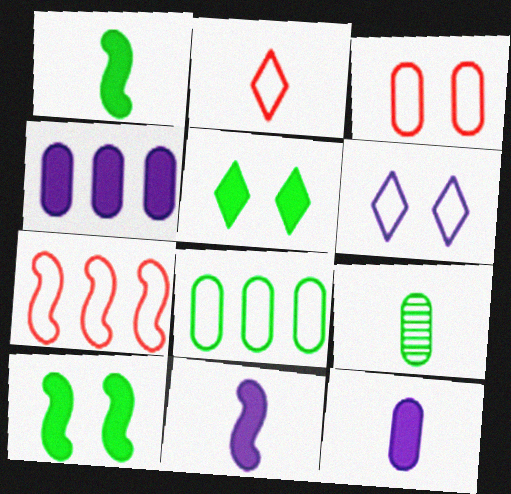[[2, 3, 7], 
[2, 9, 11], 
[3, 4, 9]]